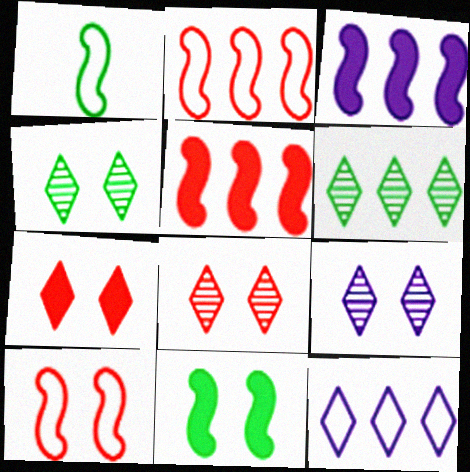[[4, 8, 9]]